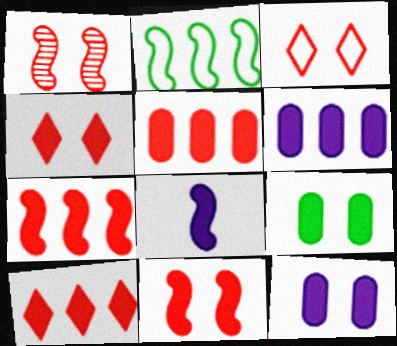[[1, 2, 8], 
[5, 7, 10], 
[8, 9, 10]]